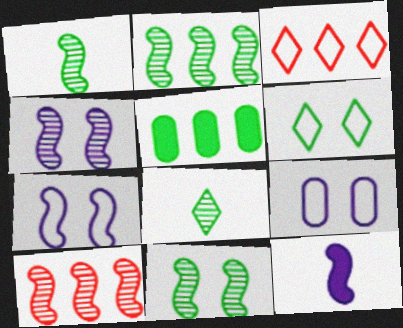[[1, 2, 11], 
[1, 4, 10], 
[1, 5, 6]]